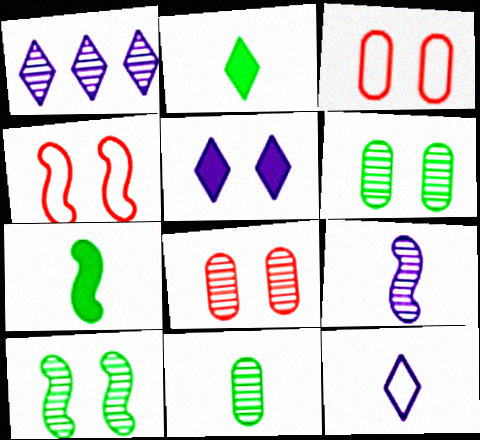[[1, 3, 7], 
[1, 5, 12], 
[3, 5, 10], 
[4, 5, 6]]